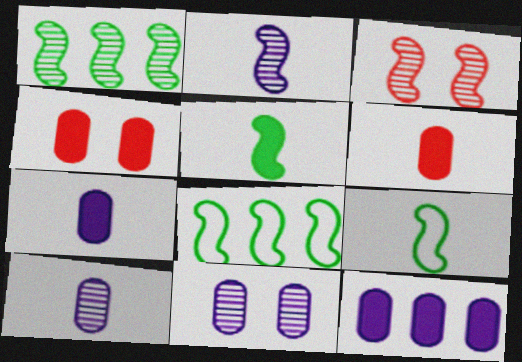[[1, 2, 3]]